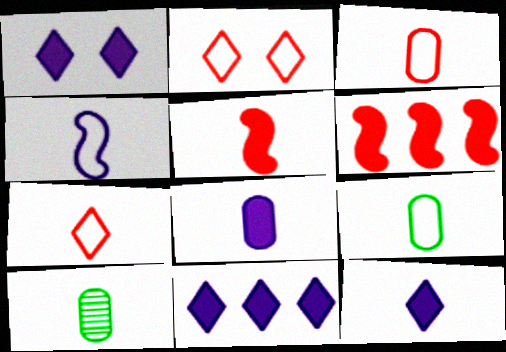[[1, 11, 12], 
[3, 8, 10], 
[4, 7, 9]]